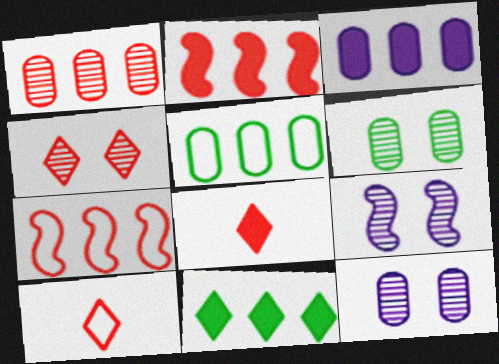[[1, 3, 5], 
[2, 3, 11], 
[4, 6, 9], 
[5, 8, 9]]